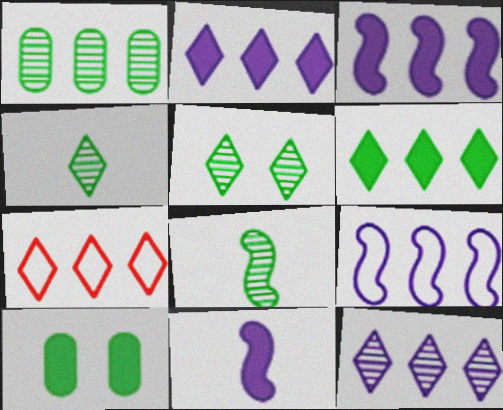[[1, 3, 7], 
[1, 5, 8], 
[6, 7, 12]]